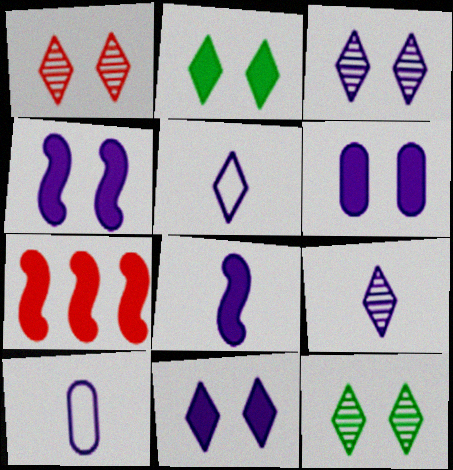[[1, 3, 12], 
[4, 6, 11], 
[7, 10, 12], 
[8, 9, 10]]